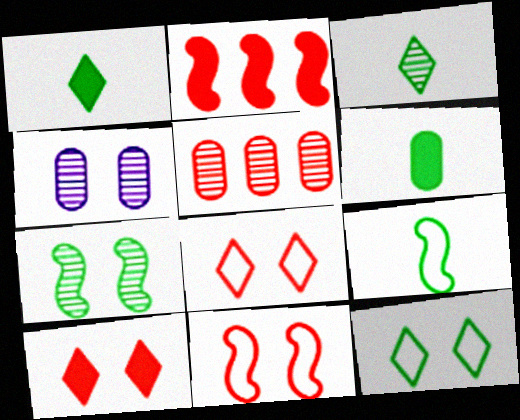[[3, 6, 9]]